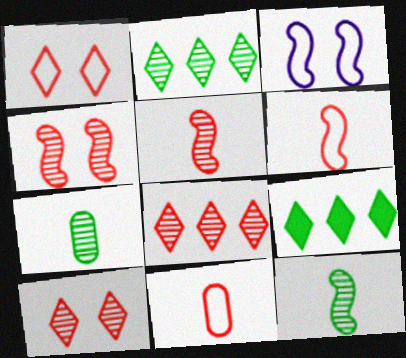[]